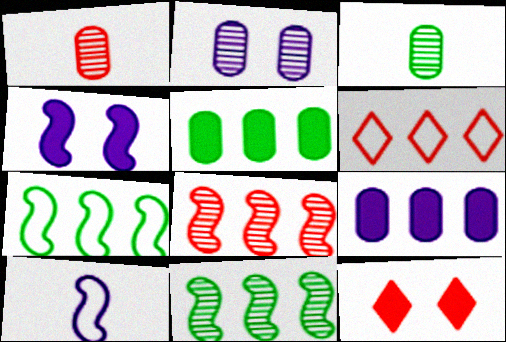[[3, 4, 6], 
[6, 9, 11]]